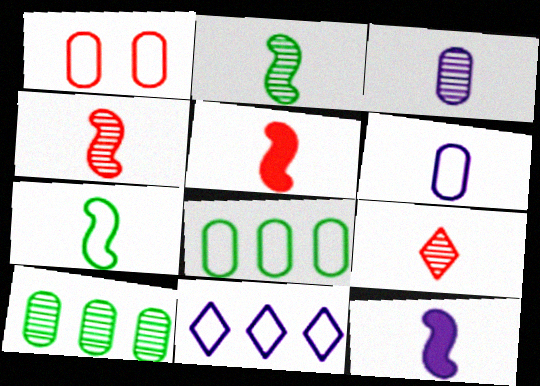[[1, 6, 8], 
[1, 7, 11], 
[2, 3, 9], 
[4, 7, 12]]